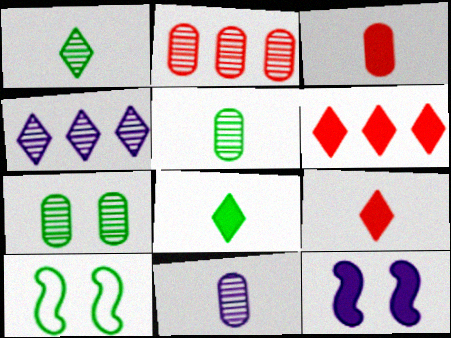[[2, 7, 11], 
[3, 4, 10], 
[6, 10, 11]]